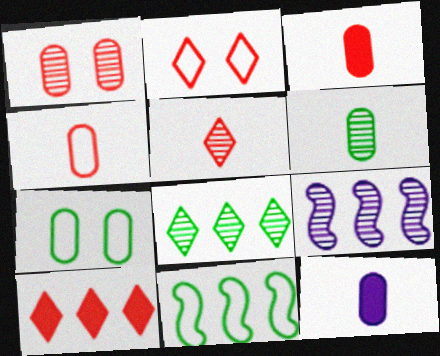[[2, 5, 10], 
[4, 6, 12]]